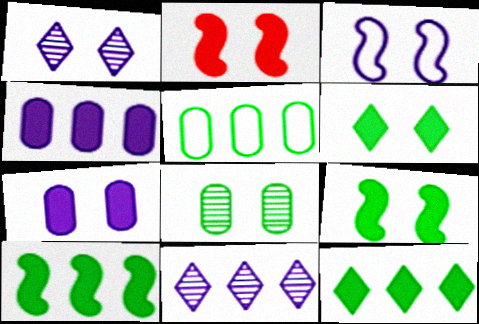[[1, 3, 7], 
[2, 6, 7]]